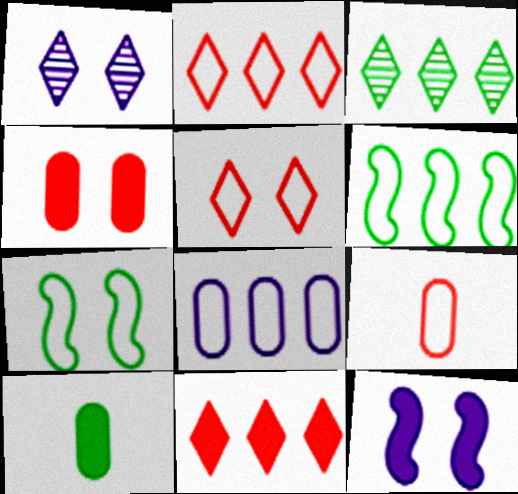[[1, 4, 7], 
[2, 6, 8], 
[3, 7, 10], 
[3, 9, 12], 
[10, 11, 12]]